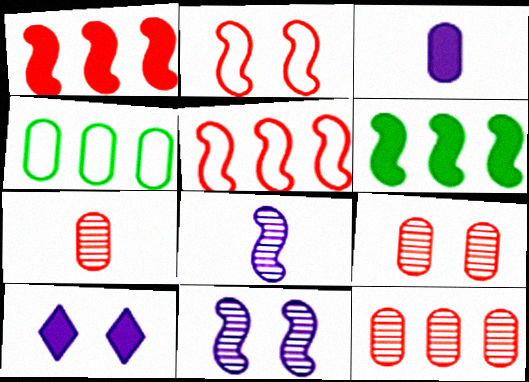[[2, 6, 8], 
[3, 4, 9], 
[7, 9, 12]]